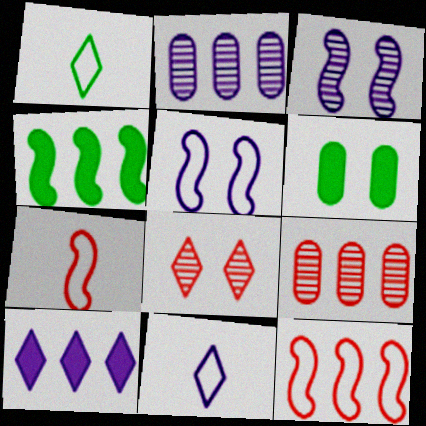[[1, 8, 10], 
[3, 4, 7], 
[5, 6, 8]]